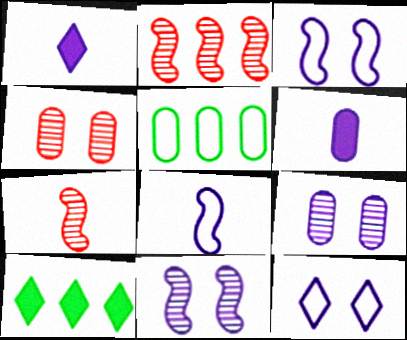[[4, 5, 6], 
[4, 8, 10]]